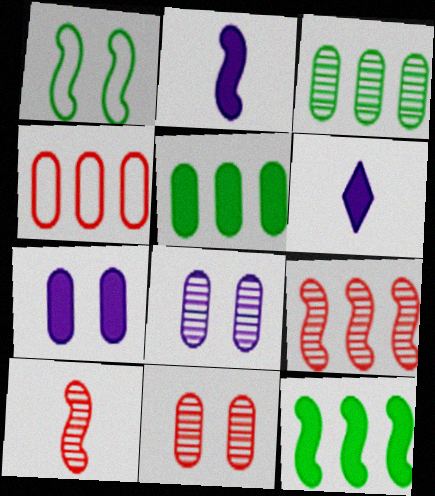[[1, 2, 9]]